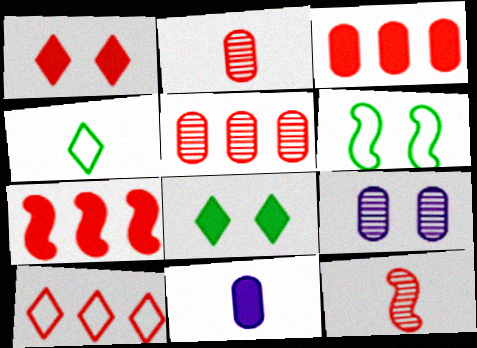[[1, 6, 9], 
[4, 7, 9], 
[4, 11, 12], 
[5, 7, 10], 
[7, 8, 11]]